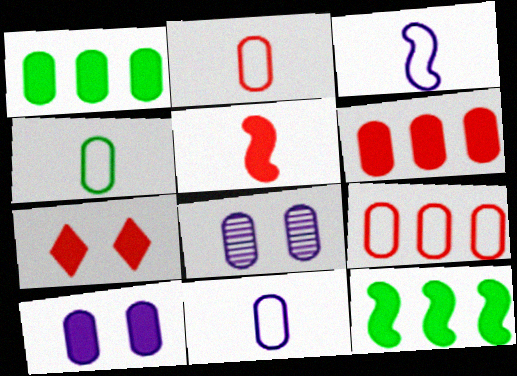[[1, 2, 8], 
[2, 4, 11], 
[4, 6, 8], 
[5, 6, 7]]